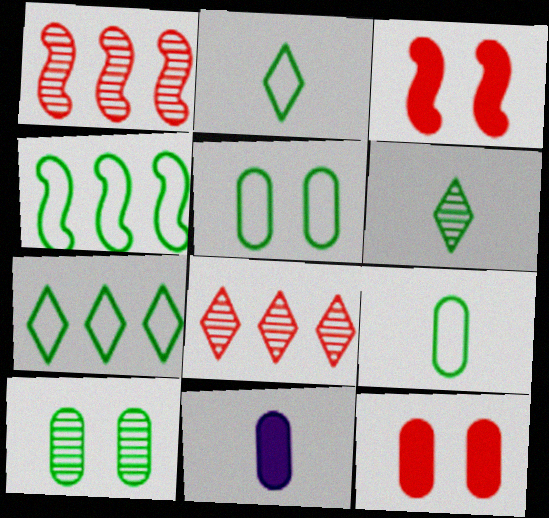[[2, 4, 5]]